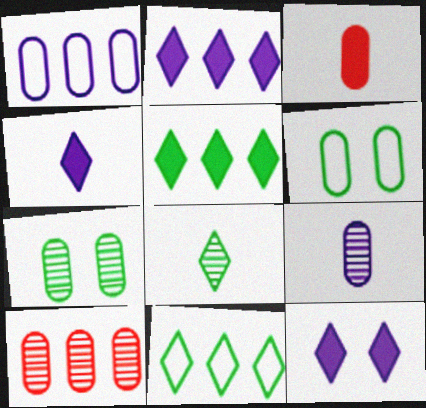[[1, 3, 7], 
[2, 4, 12], 
[7, 9, 10]]